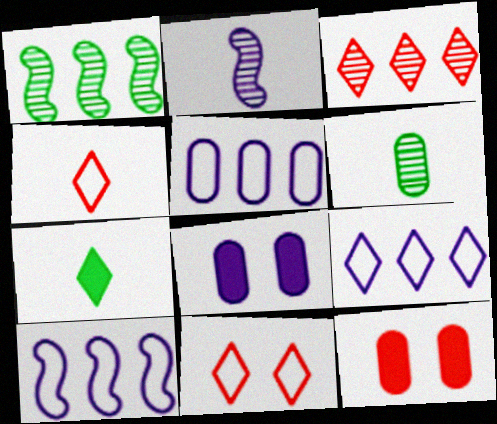[[1, 4, 8], 
[2, 8, 9], 
[5, 6, 12], 
[5, 9, 10]]